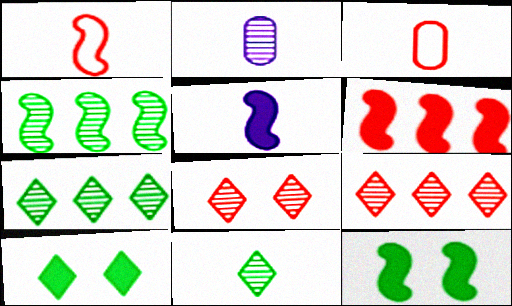[[2, 4, 8], 
[3, 5, 11], 
[3, 6, 8], 
[5, 6, 12]]